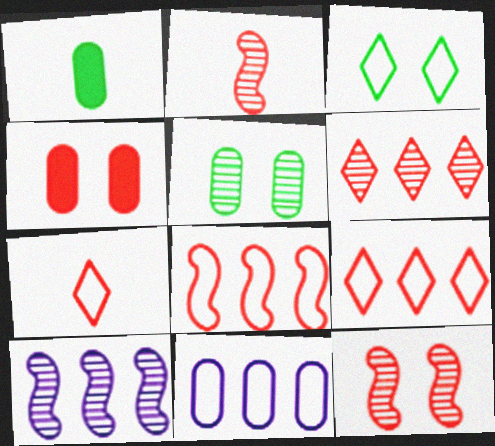[[2, 4, 9]]